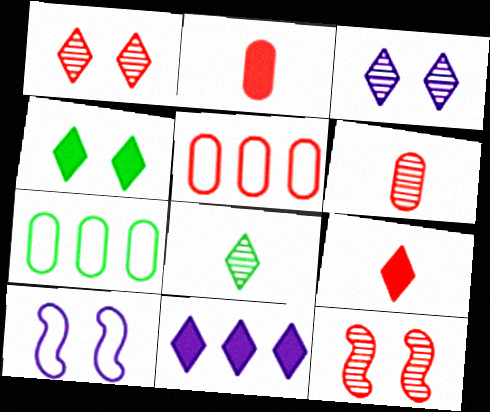[[4, 9, 11], 
[5, 9, 12]]